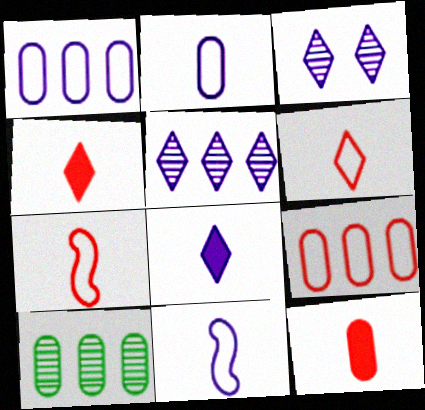[]